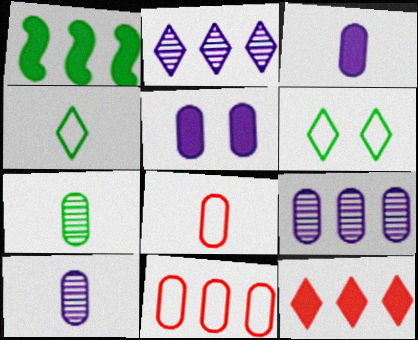[[1, 2, 11], 
[1, 6, 7], 
[3, 7, 8], 
[5, 7, 11]]